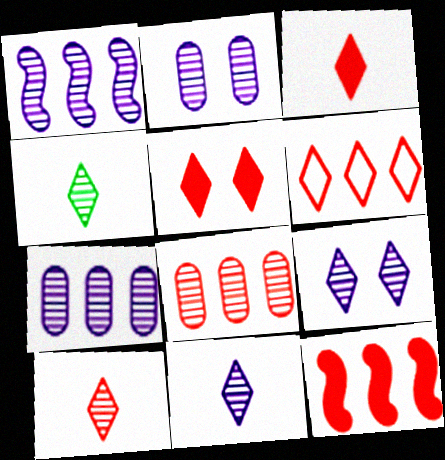[[1, 2, 11], 
[4, 10, 11], 
[5, 6, 10], 
[6, 8, 12]]